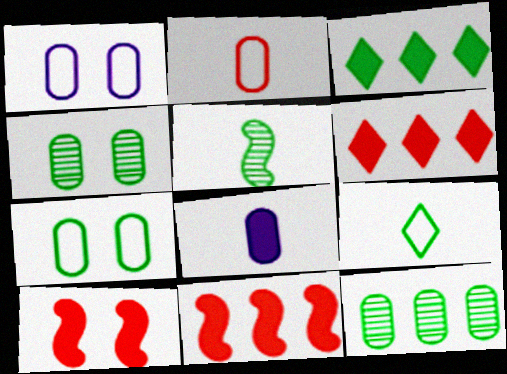[[1, 5, 6], 
[3, 5, 7], 
[3, 8, 10]]